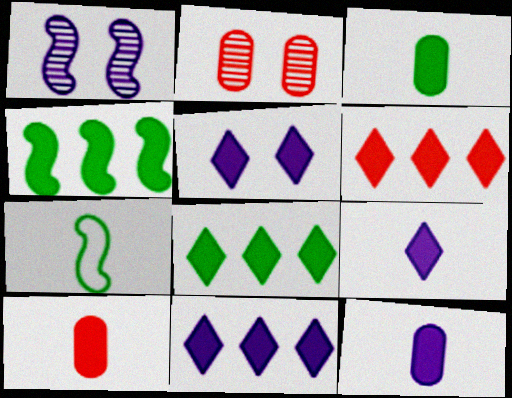[[2, 7, 11], 
[3, 10, 12], 
[4, 5, 10], 
[5, 9, 11], 
[6, 8, 11]]